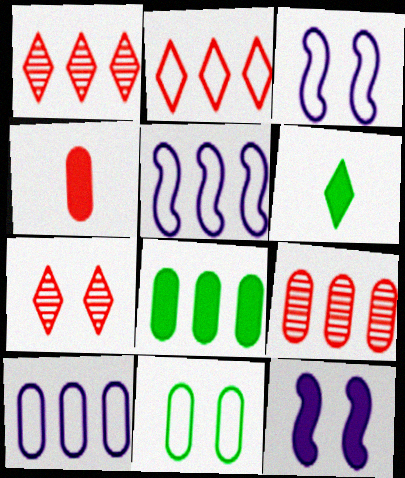[[1, 5, 8], 
[3, 6, 9], 
[7, 11, 12], 
[8, 9, 10]]